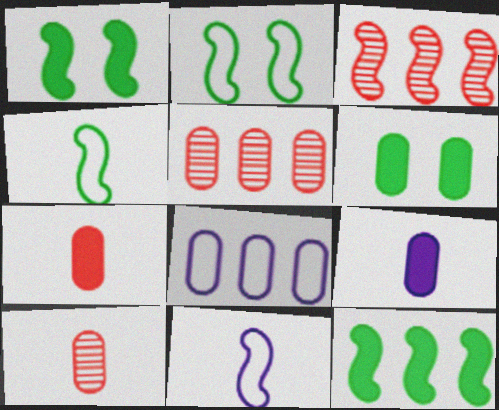[[1, 3, 11], 
[6, 8, 10]]